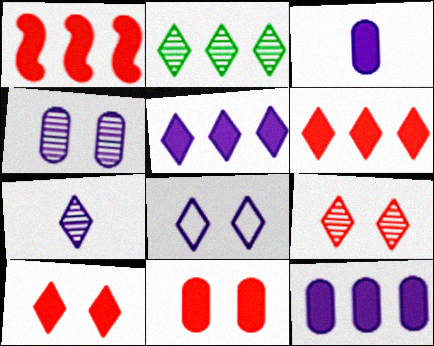[[2, 7, 9], 
[5, 7, 8]]